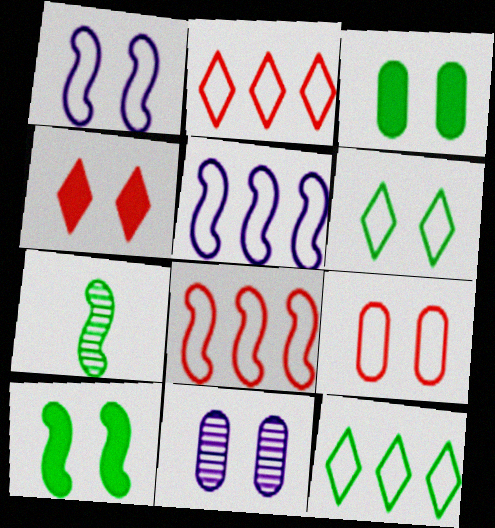[[1, 6, 9], 
[3, 7, 12], 
[3, 9, 11]]